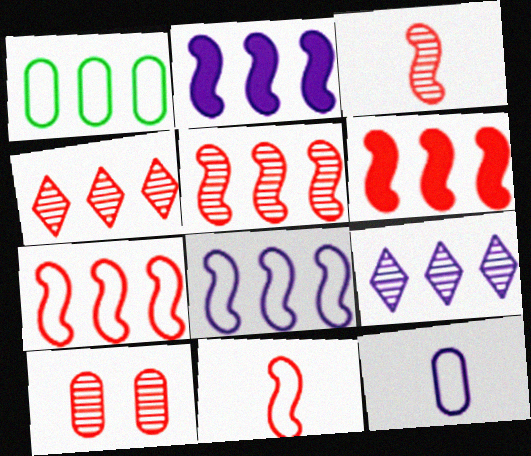[[1, 2, 4], 
[1, 6, 9], 
[3, 4, 10], 
[5, 6, 7]]